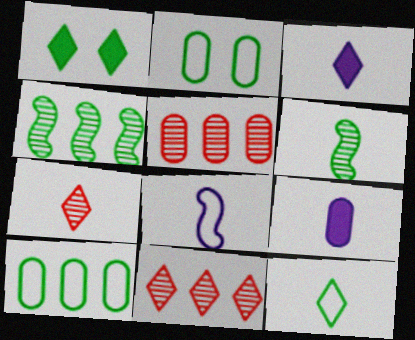[[1, 5, 8], 
[1, 6, 10], 
[2, 5, 9], 
[3, 7, 12]]